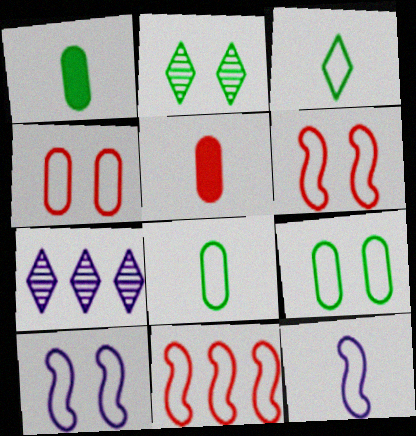[[1, 6, 7]]